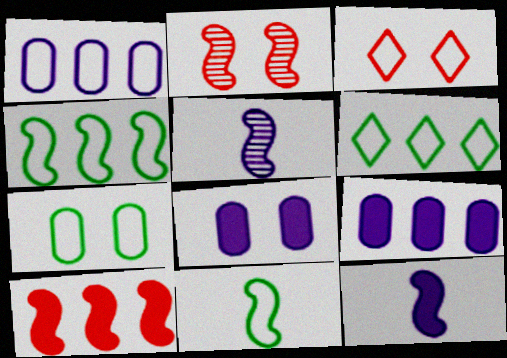[[1, 3, 11], 
[2, 4, 12], 
[6, 7, 11]]